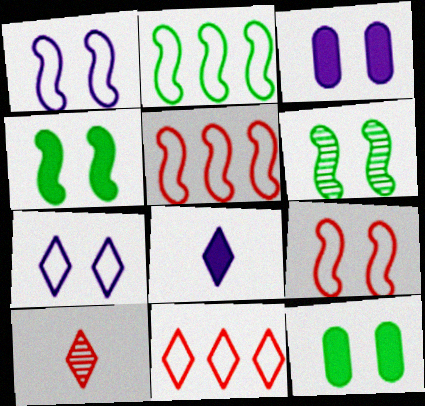[[2, 3, 10]]